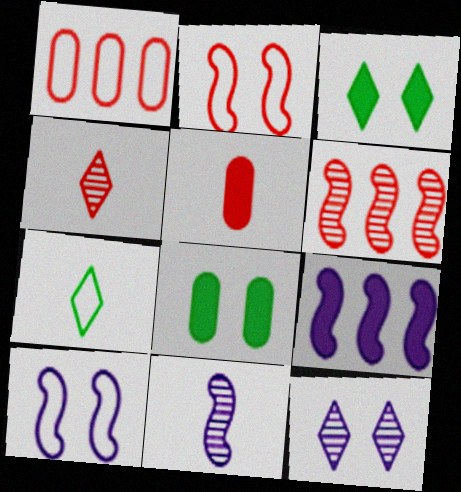[[1, 3, 11], 
[1, 7, 10], 
[2, 8, 12], 
[3, 5, 9], 
[5, 7, 11], 
[9, 10, 11]]